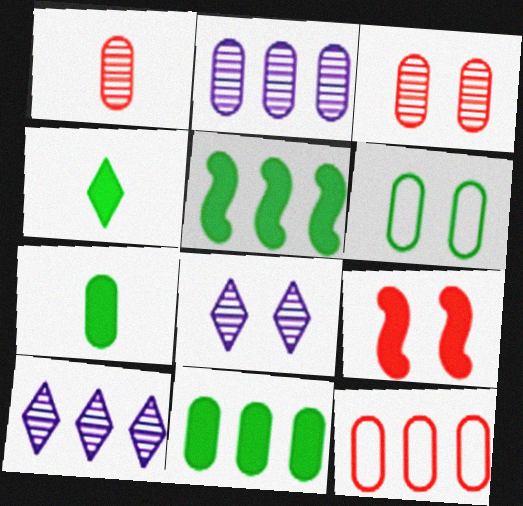[[2, 11, 12], 
[5, 10, 12], 
[6, 8, 9]]